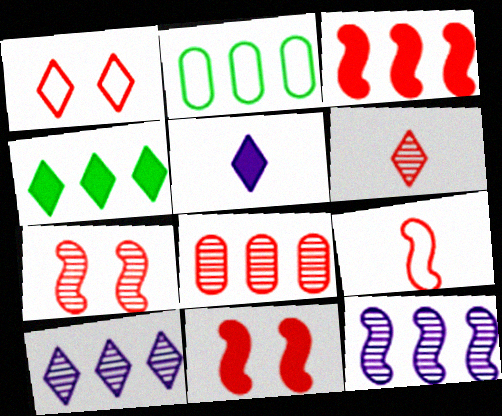[[2, 3, 10], 
[2, 5, 7], 
[3, 7, 9], 
[6, 7, 8]]